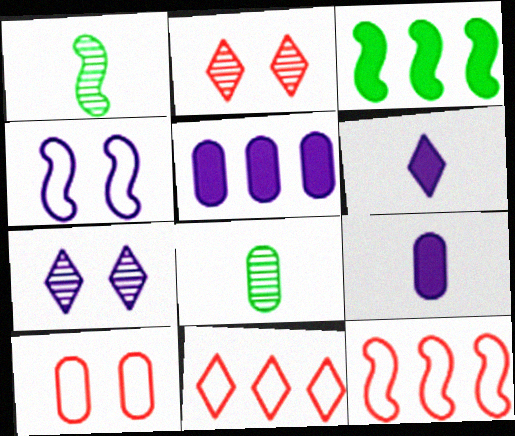[[5, 8, 10]]